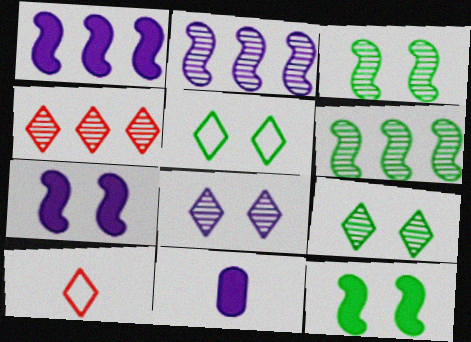[]